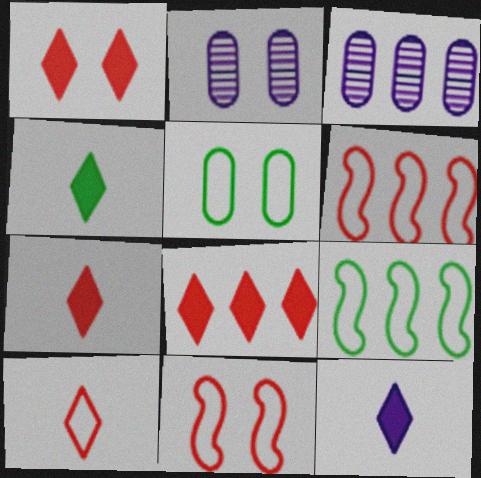[[1, 7, 8], 
[2, 4, 6], 
[2, 7, 9], 
[3, 4, 11], 
[3, 8, 9], 
[4, 7, 12]]